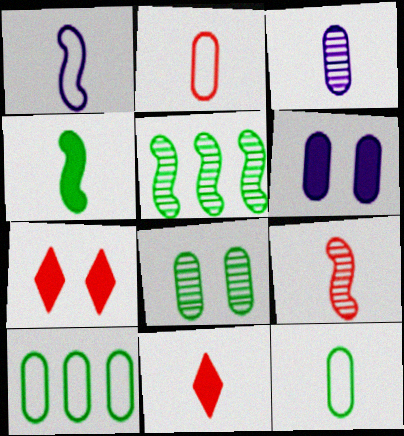[[1, 4, 9], 
[2, 9, 11]]